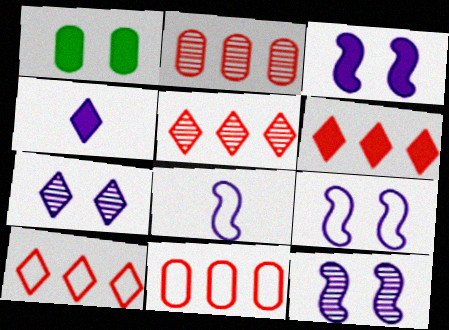[[1, 5, 8], 
[3, 9, 12], 
[5, 6, 10]]